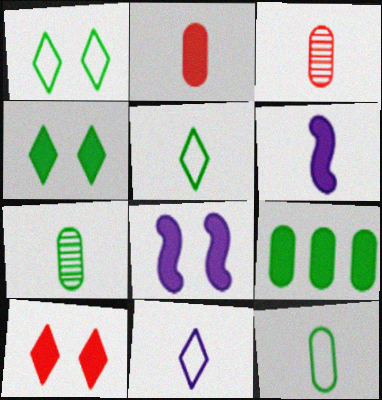[[3, 5, 6], 
[6, 9, 10]]